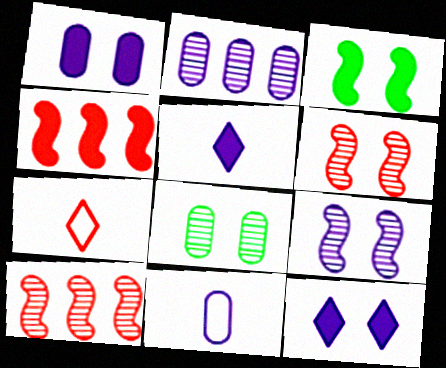[[1, 2, 11], 
[2, 3, 7]]